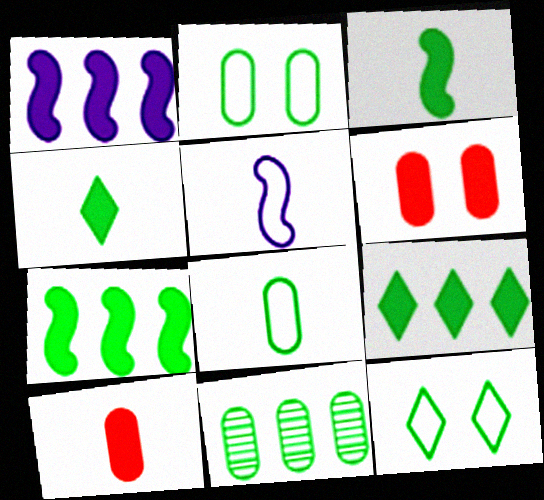[[1, 4, 6], 
[3, 11, 12]]